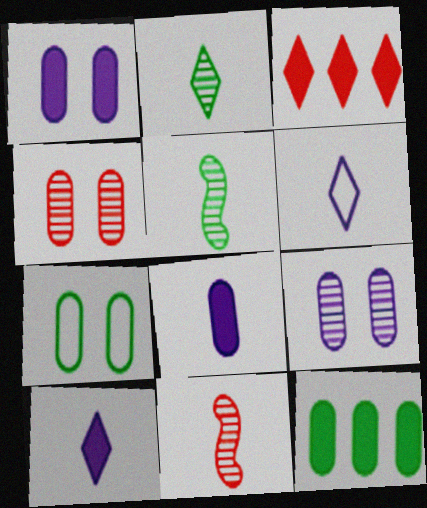[[1, 4, 7]]